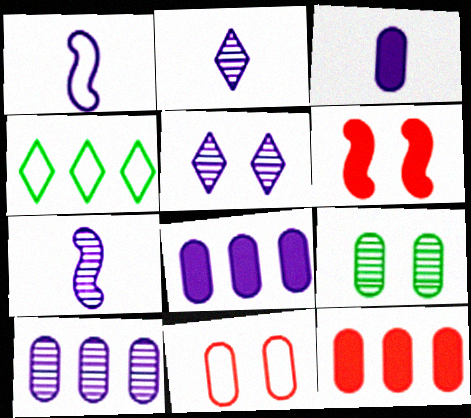[[1, 2, 3], 
[1, 4, 11], 
[1, 5, 8], 
[5, 7, 10]]